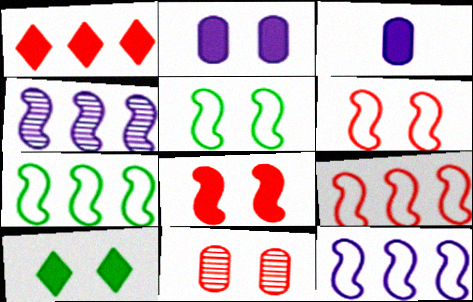[[2, 8, 10], 
[7, 9, 12]]